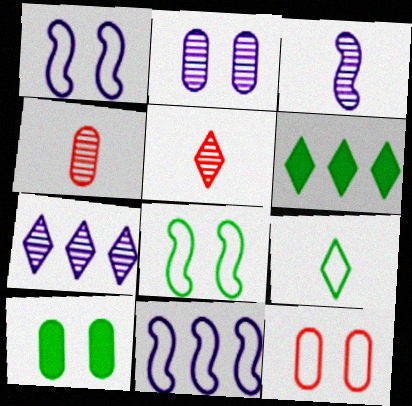[[1, 4, 6], 
[2, 3, 7], 
[2, 10, 12], 
[3, 6, 12], 
[5, 10, 11], 
[9, 11, 12]]